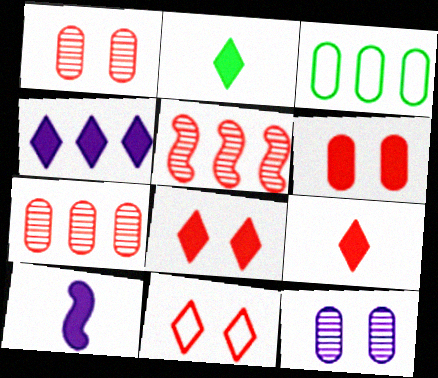[[2, 4, 8], 
[3, 4, 5]]